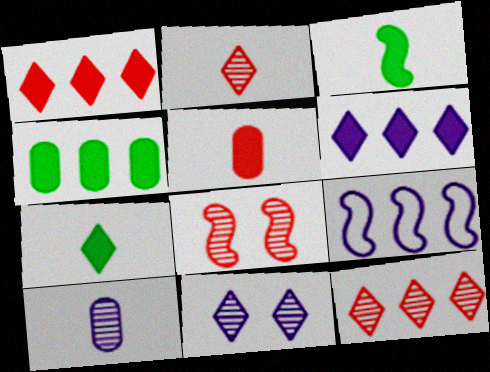[[3, 8, 9], 
[4, 9, 12]]